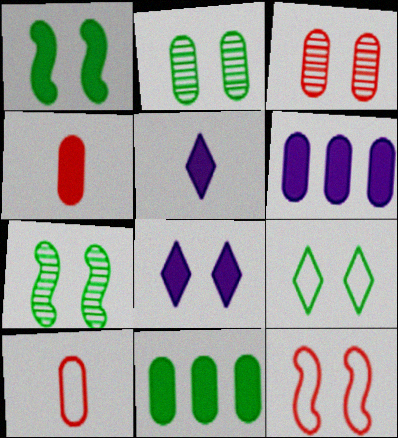[[1, 2, 9], 
[2, 6, 10], 
[2, 8, 12]]